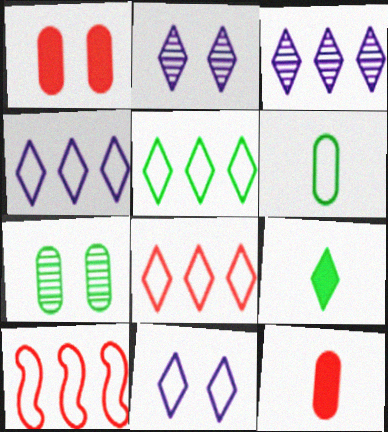[[2, 8, 9], 
[4, 5, 8], 
[6, 10, 11]]